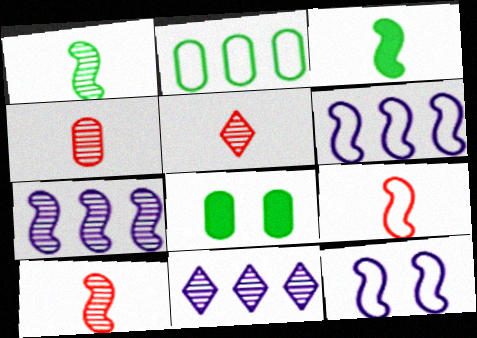[[4, 5, 10], 
[5, 6, 8], 
[8, 9, 11]]